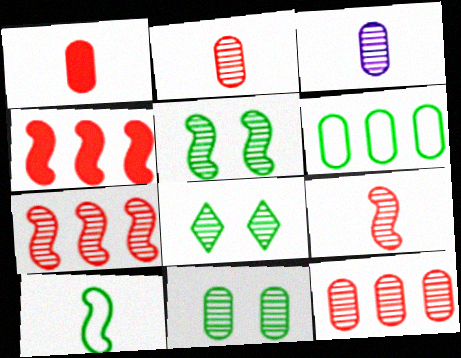[[3, 7, 8], 
[3, 11, 12], 
[5, 8, 11]]